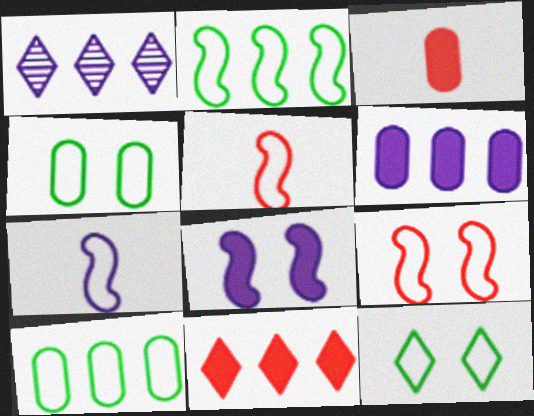[[2, 7, 9]]